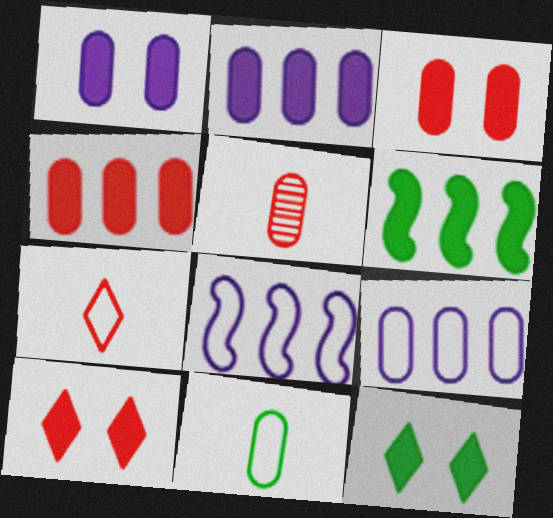[[5, 8, 12]]